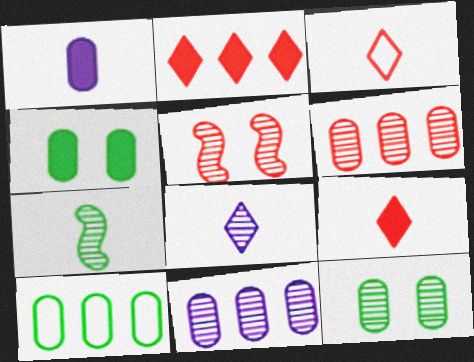[[1, 3, 7]]